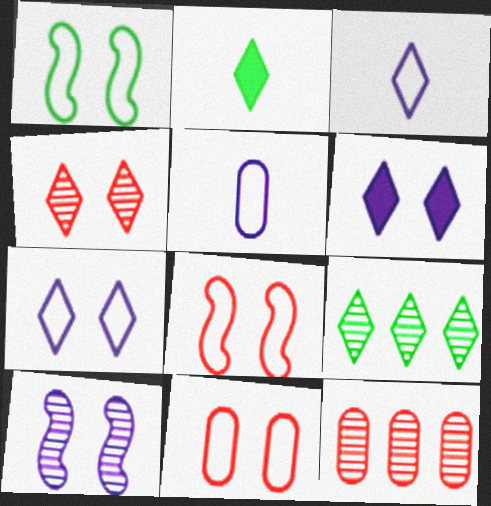[[1, 7, 11]]